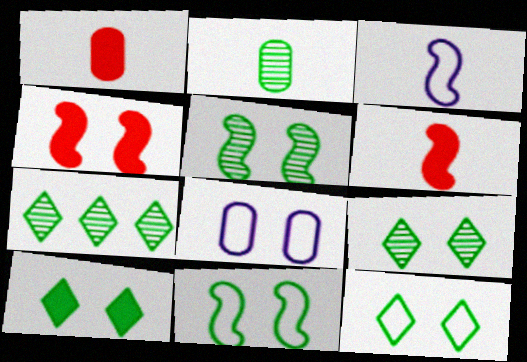[[2, 5, 7], 
[4, 8, 9], 
[6, 7, 8], 
[9, 10, 12]]